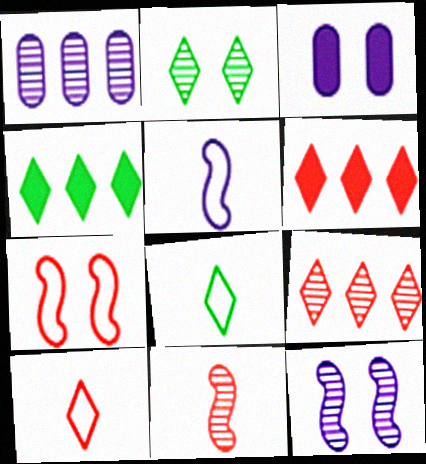[[1, 2, 11], 
[2, 3, 7], 
[2, 4, 8]]